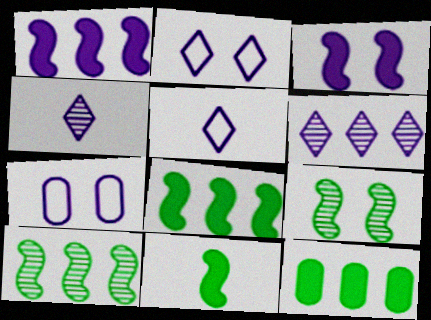[[1, 4, 7]]